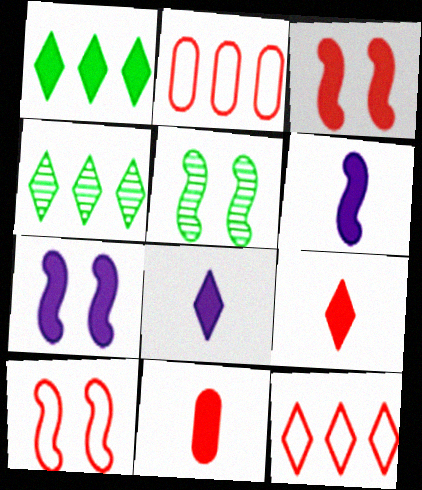[[1, 7, 11], 
[2, 5, 8], 
[5, 7, 10]]